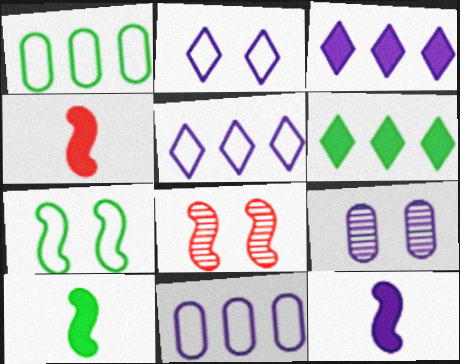[[4, 10, 12], 
[5, 9, 12]]